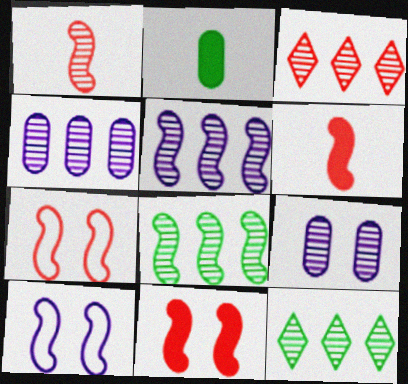[[1, 9, 12], 
[2, 3, 10], 
[3, 4, 8], 
[6, 8, 10]]